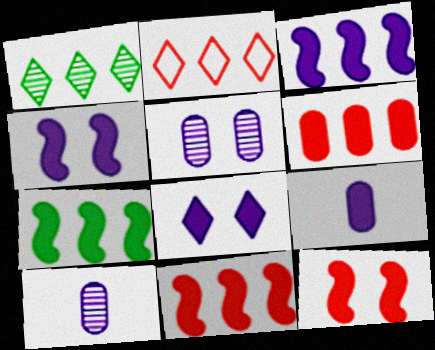[[3, 7, 11], 
[3, 8, 9]]